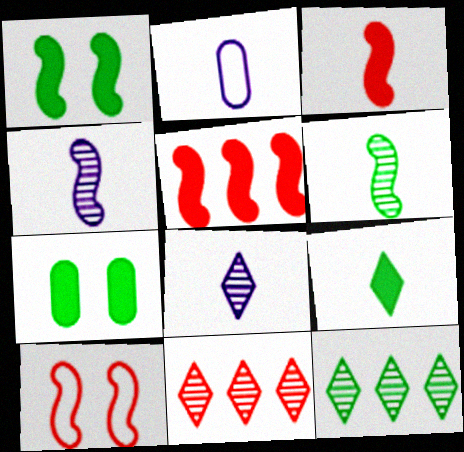[[1, 2, 11]]